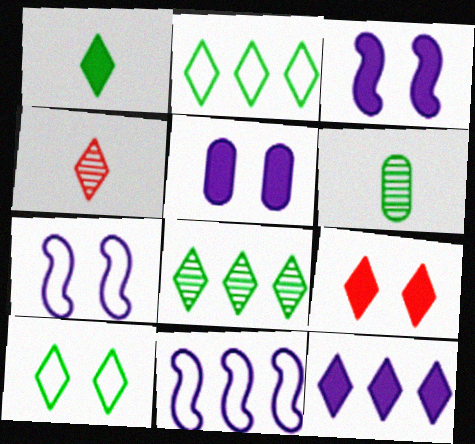[[1, 8, 10], 
[1, 9, 12], 
[4, 10, 12], 
[6, 9, 11]]